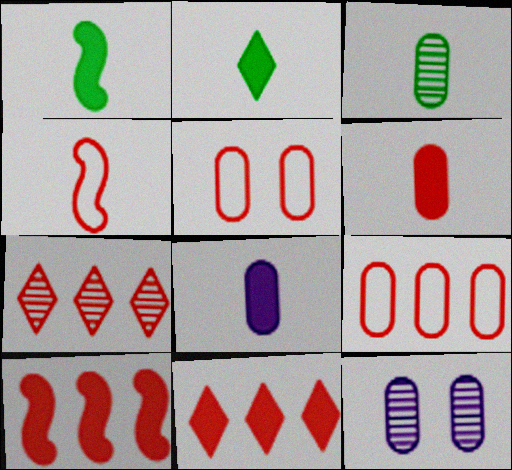[[7, 9, 10]]